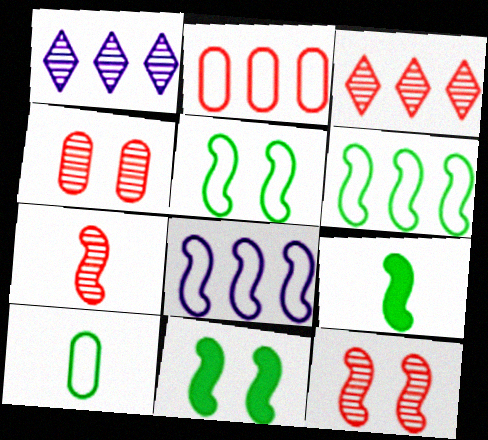[[3, 4, 7], 
[7, 8, 11], 
[8, 9, 12]]